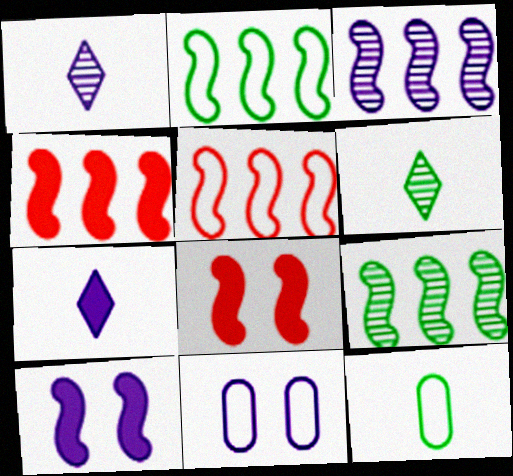[[2, 3, 4], 
[3, 7, 11], 
[4, 6, 11]]